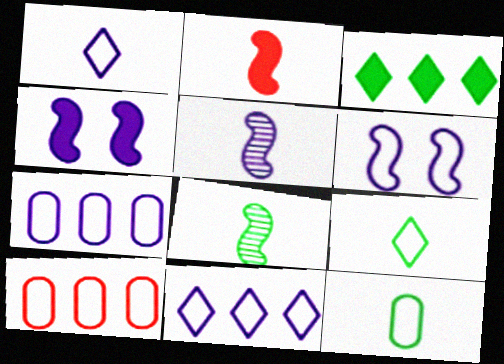[[1, 6, 7], 
[6, 9, 10]]